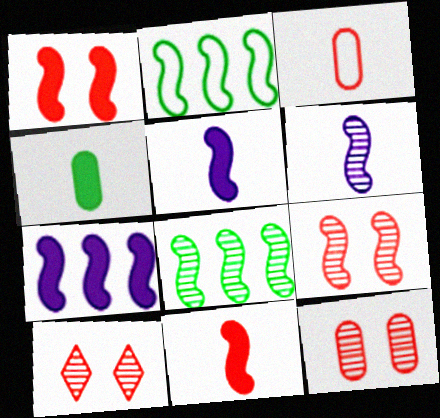[[1, 2, 6], 
[2, 5, 9], 
[6, 8, 9], 
[9, 10, 12]]